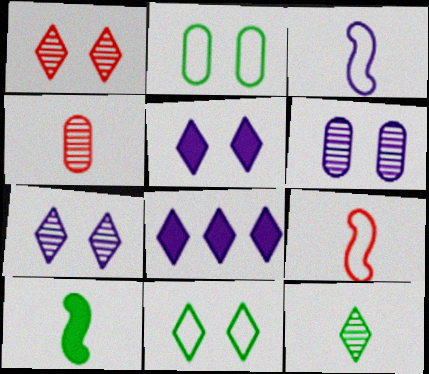[[1, 5, 11], 
[3, 6, 8]]